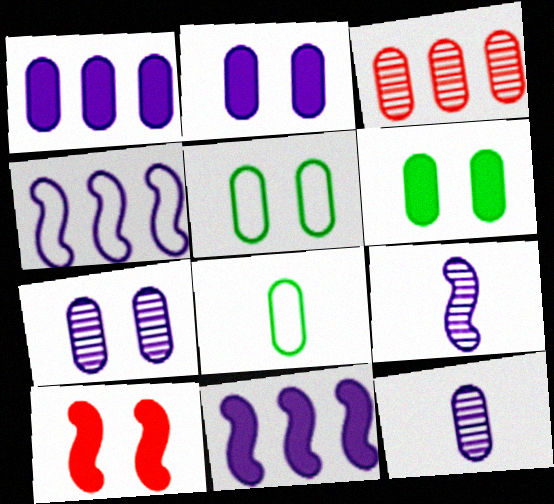[[2, 3, 8]]